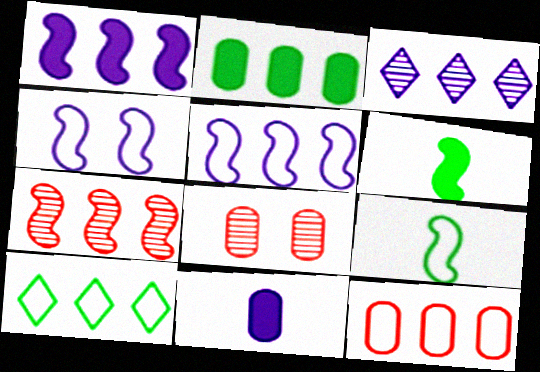[[3, 4, 11], 
[4, 6, 7], 
[5, 10, 12]]